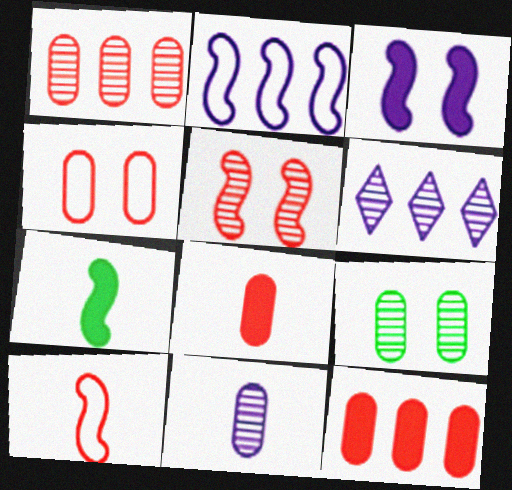[[1, 4, 8], 
[1, 9, 11], 
[2, 5, 7], 
[4, 6, 7]]